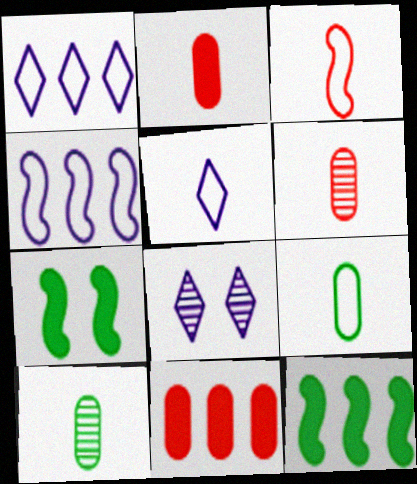[[1, 6, 7], 
[3, 5, 9]]